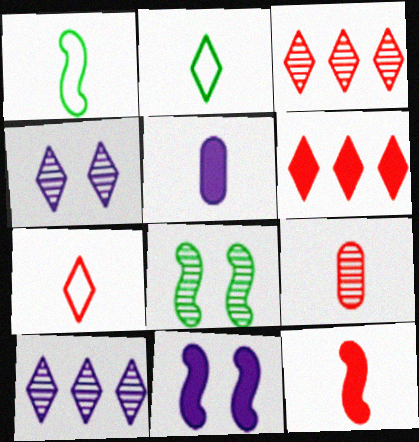[[2, 4, 6], 
[7, 9, 12], 
[8, 9, 10]]